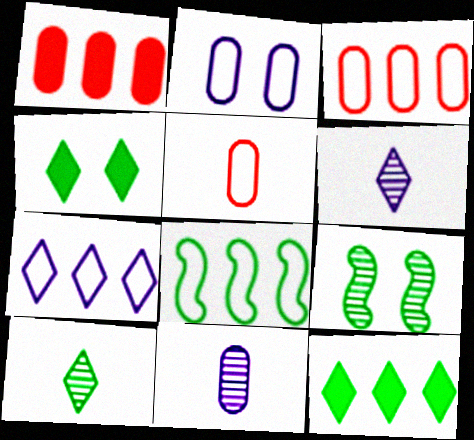[[3, 7, 8]]